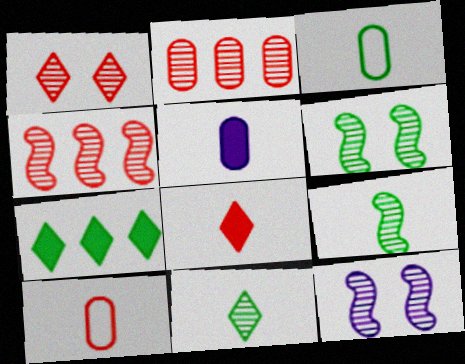[[2, 11, 12], 
[3, 6, 7], 
[4, 9, 12], 
[7, 10, 12]]